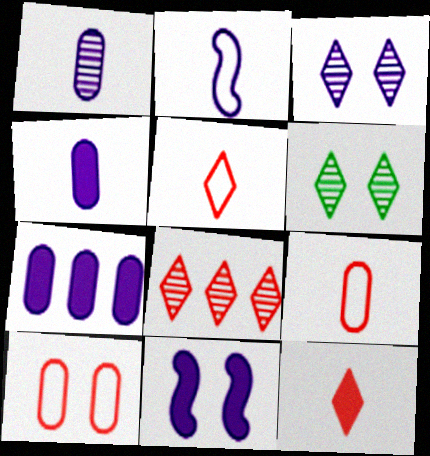[[2, 3, 7], 
[6, 10, 11]]